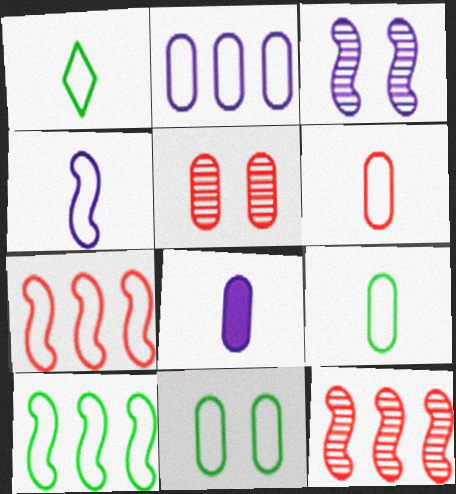[[1, 4, 6], 
[1, 10, 11], 
[2, 6, 11]]